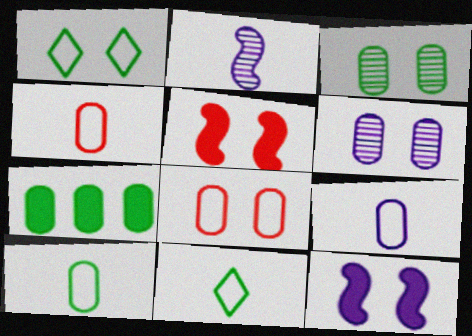[[1, 5, 6], 
[3, 7, 10], 
[4, 6, 7], 
[4, 9, 10]]